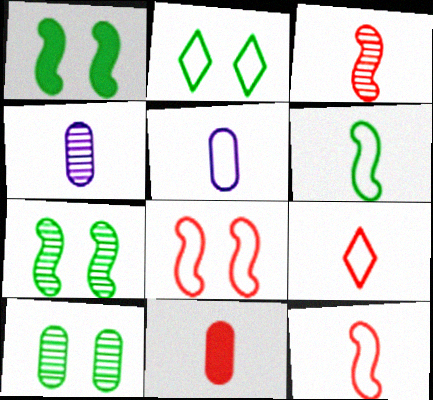[[1, 2, 10], 
[3, 9, 11], 
[5, 6, 9]]